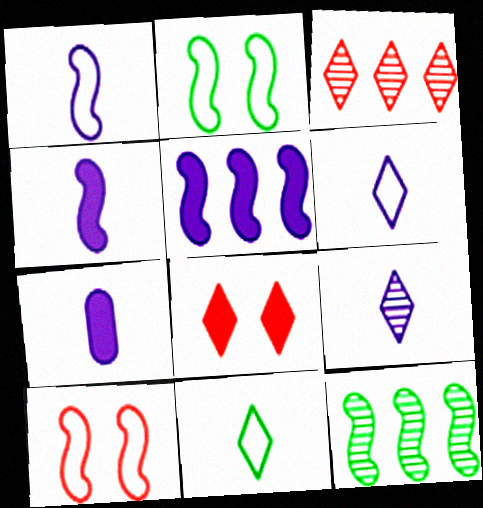[[1, 7, 9], 
[2, 3, 7], 
[4, 10, 12]]